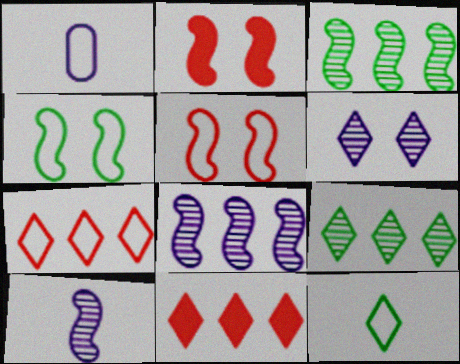[[1, 2, 9], 
[1, 4, 7], 
[6, 11, 12]]